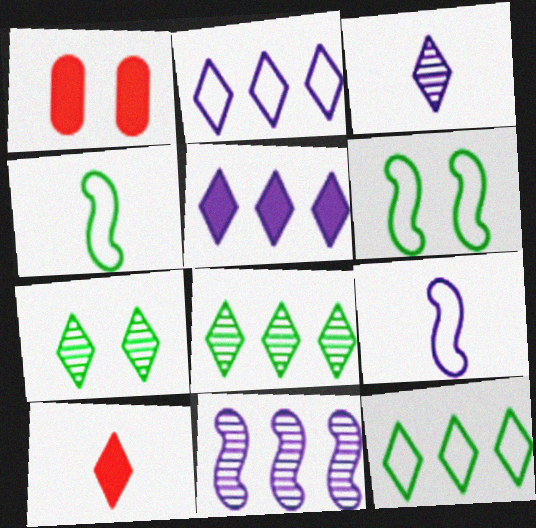[[1, 8, 9], 
[2, 7, 10]]